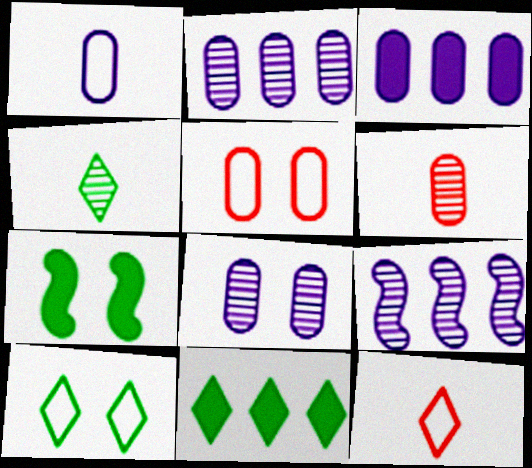[[1, 3, 8], 
[2, 7, 12], 
[4, 10, 11]]